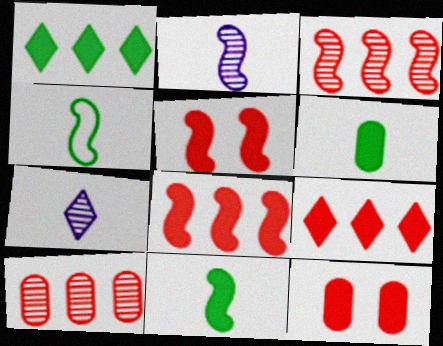[]